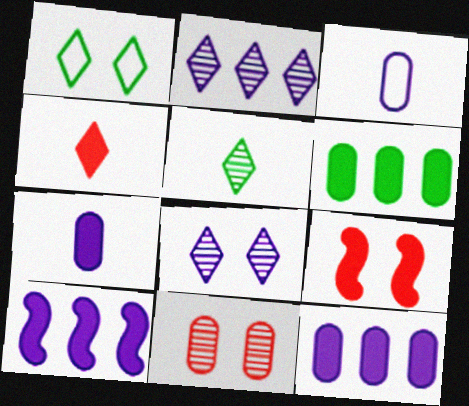[[1, 2, 4], 
[3, 6, 11], 
[3, 8, 10]]